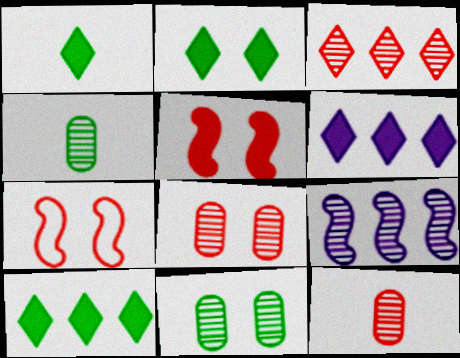[[1, 2, 10], 
[4, 6, 7]]